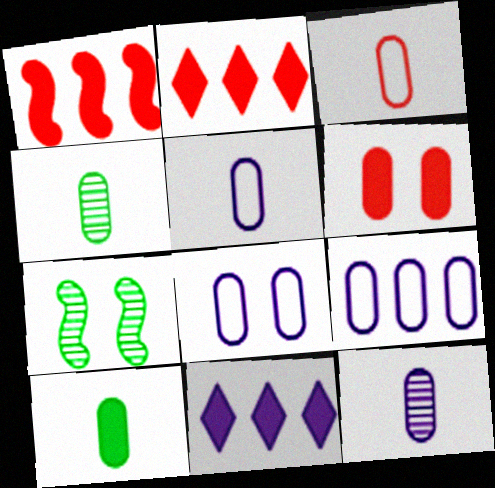[[2, 5, 7], 
[3, 7, 11], 
[3, 10, 12], 
[4, 6, 9], 
[5, 8, 9]]